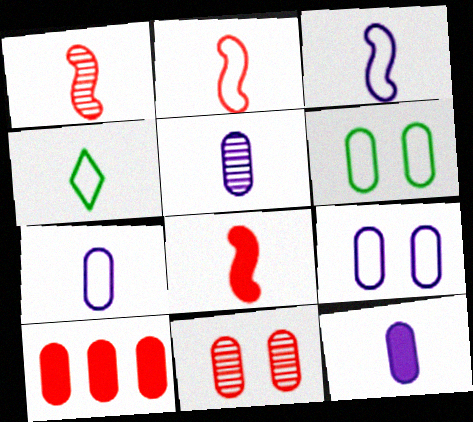[[1, 2, 8], 
[1, 4, 12], 
[2, 4, 7], 
[4, 5, 8], 
[5, 6, 10], 
[5, 7, 12]]